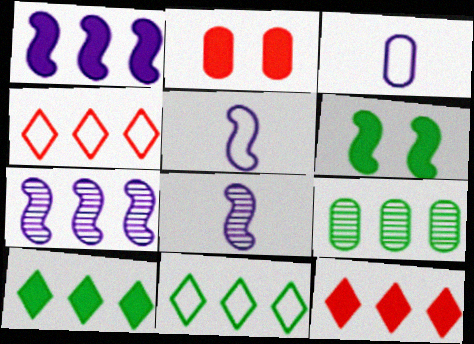[[1, 4, 9], 
[2, 3, 9], 
[2, 8, 11]]